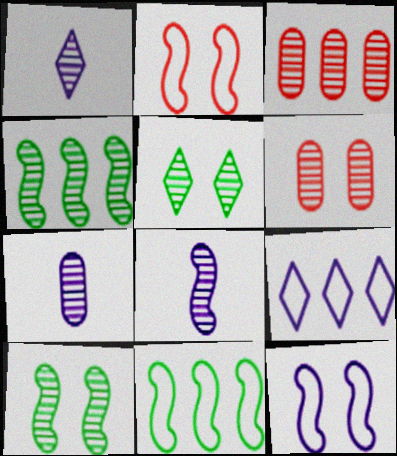[[1, 3, 10], 
[1, 4, 6], 
[1, 7, 8], 
[3, 5, 8]]